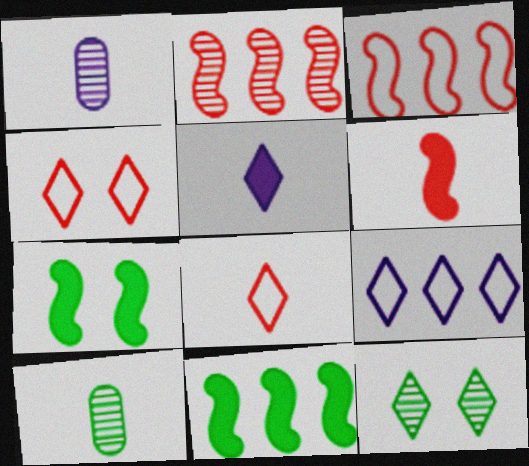[[1, 2, 12], 
[1, 4, 11]]